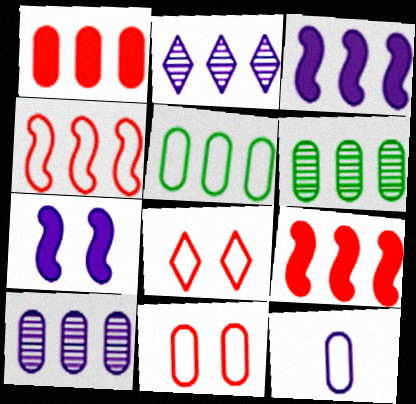[[1, 5, 10], 
[2, 5, 9], 
[2, 7, 12], 
[5, 11, 12]]